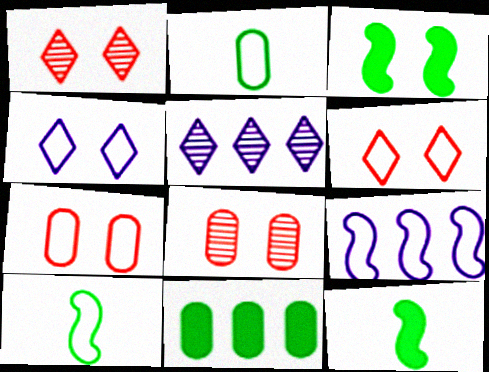[[2, 6, 9], 
[3, 4, 8], 
[5, 7, 12]]